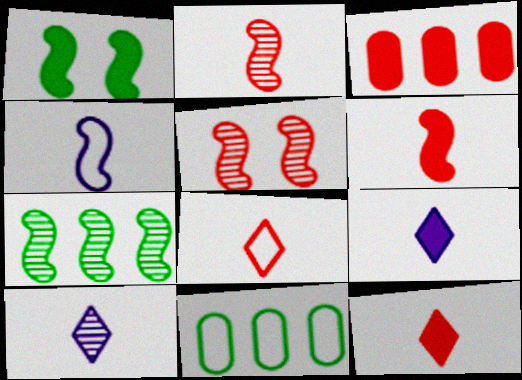[[1, 3, 9], 
[3, 5, 8], 
[5, 9, 11]]